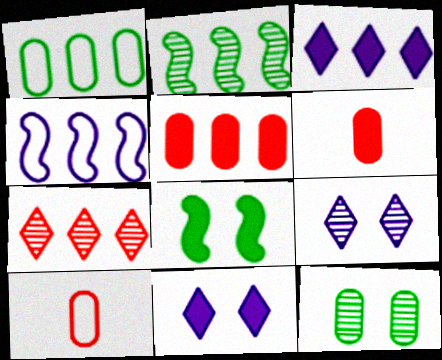[[2, 10, 11], 
[3, 6, 8]]